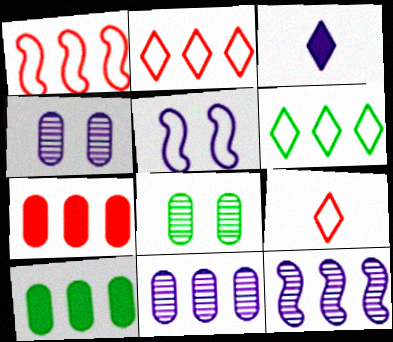[[1, 3, 8], 
[2, 10, 12], 
[3, 5, 11], 
[6, 7, 12]]